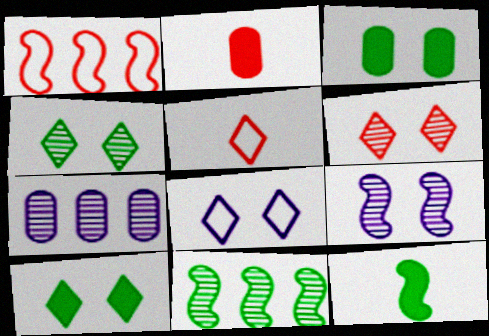[[1, 2, 6], 
[1, 9, 12], 
[2, 8, 11], 
[6, 8, 10]]